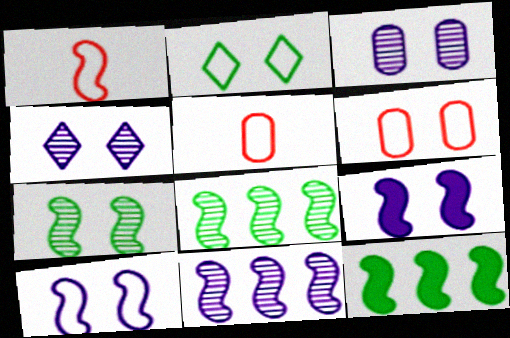[[1, 8, 9], 
[2, 6, 10], 
[4, 5, 12]]